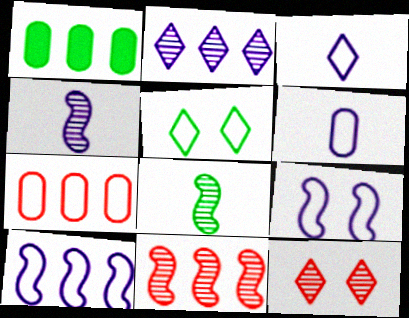[[1, 5, 8]]